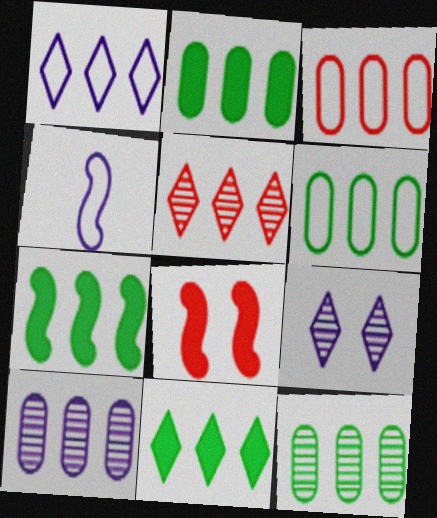[[1, 5, 11], 
[2, 3, 10], 
[2, 6, 12], 
[2, 7, 11]]